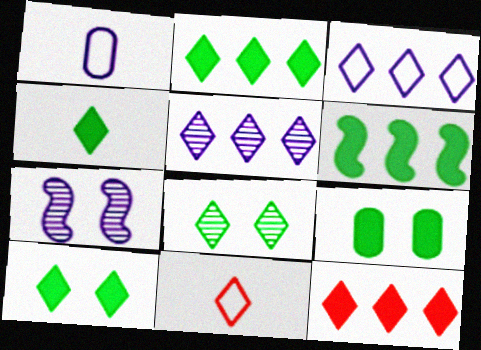[[2, 4, 10], 
[4, 6, 9], 
[5, 10, 11]]